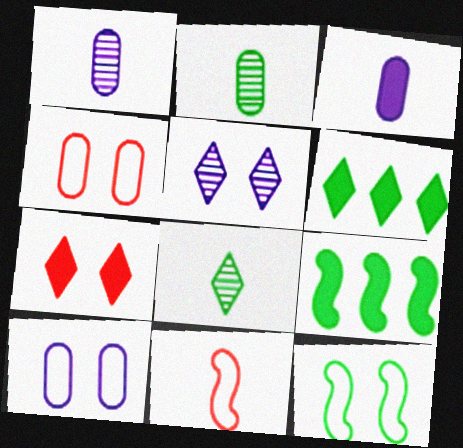[[2, 6, 12], 
[3, 7, 9], 
[3, 8, 11]]